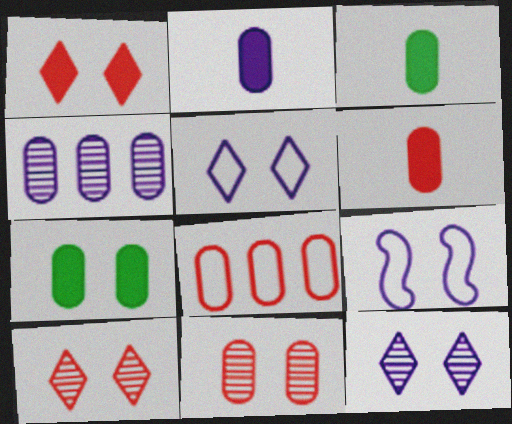[[2, 3, 6], 
[6, 8, 11], 
[7, 9, 10]]